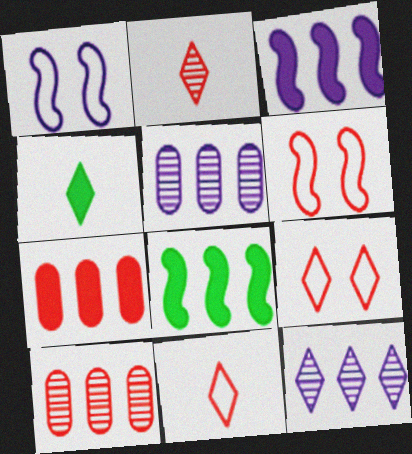[[1, 4, 10], 
[2, 6, 7], 
[4, 5, 6], 
[4, 9, 12]]